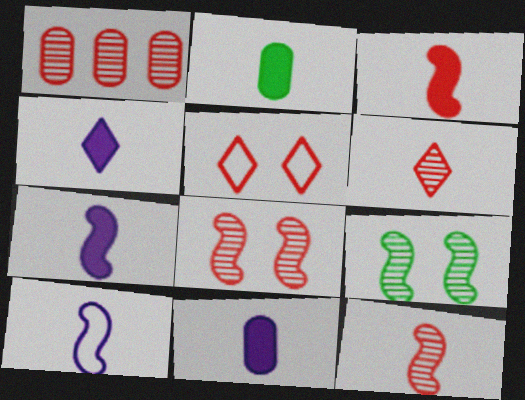[[1, 3, 5], 
[1, 6, 8], 
[2, 3, 4], 
[2, 6, 10], 
[4, 7, 11]]